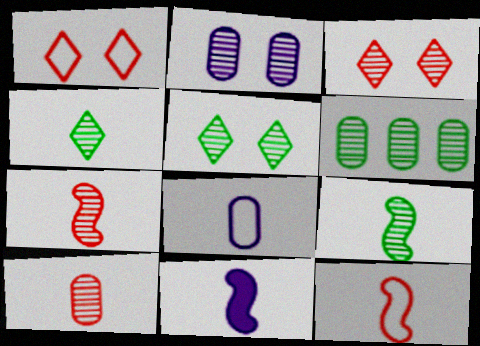[[1, 6, 11], 
[2, 6, 10], 
[5, 6, 9], 
[9, 11, 12]]